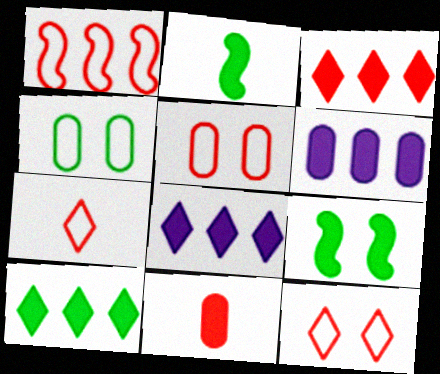[[1, 5, 7], 
[3, 8, 10], 
[8, 9, 11]]